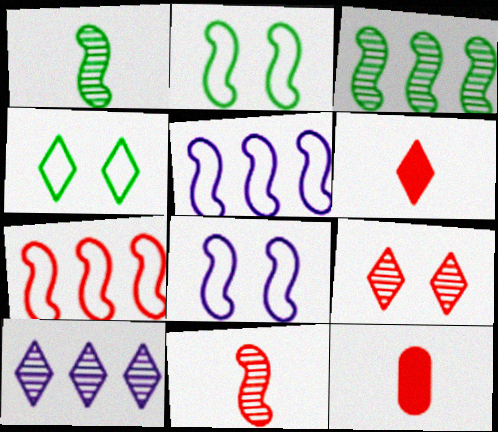[[2, 10, 12], 
[4, 6, 10], 
[7, 9, 12]]